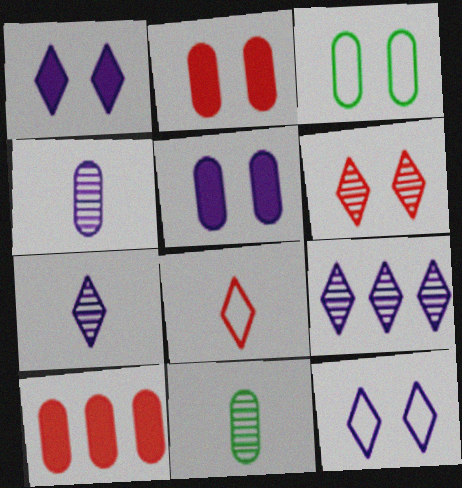[[3, 4, 10]]